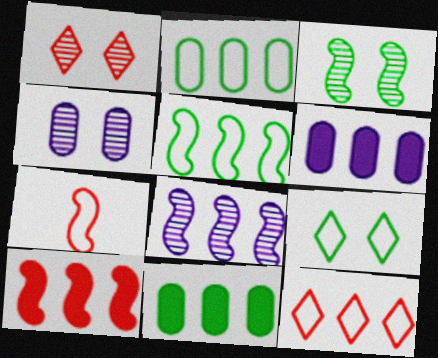[[1, 3, 4], 
[5, 8, 10], 
[8, 11, 12]]